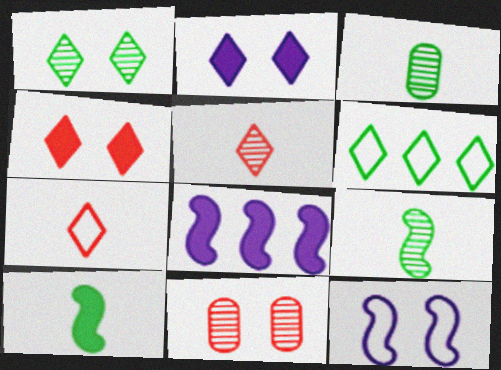[[2, 5, 6]]